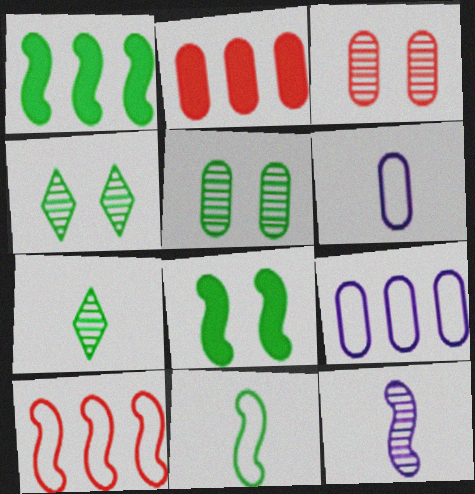[[2, 5, 6], 
[8, 10, 12]]